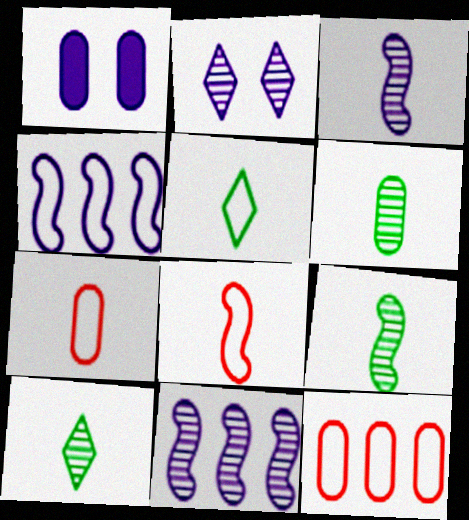[[1, 6, 12], 
[6, 9, 10]]